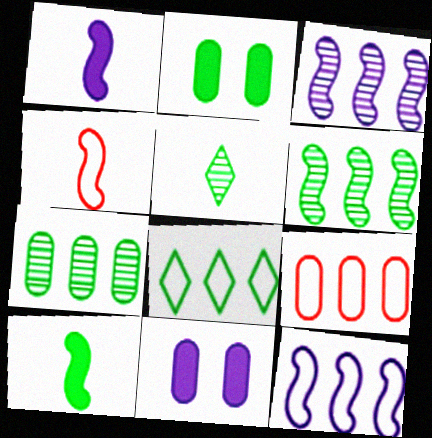[[8, 9, 12]]